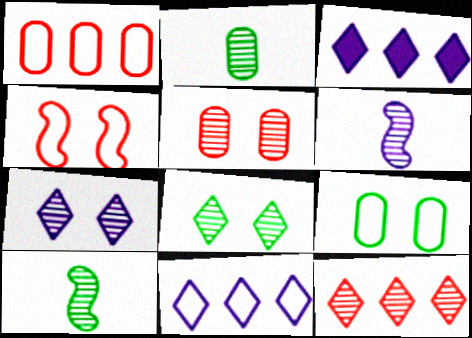[[2, 3, 4]]